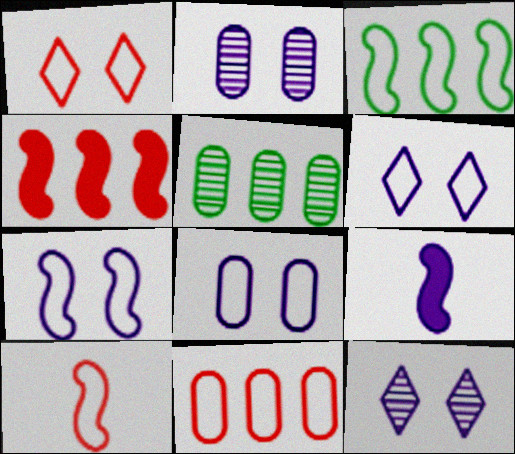[[1, 5, 9], 
[1, 10, 11], 
[3, 7, 10], 
[6, 7, 8]]